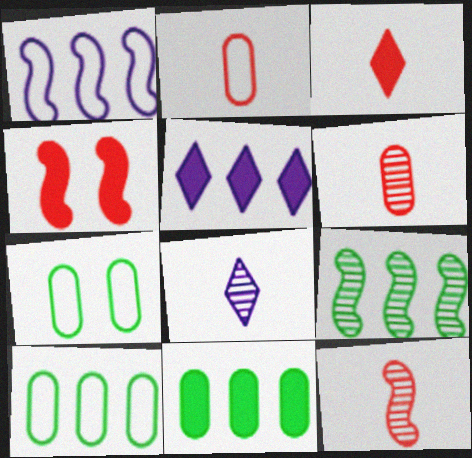[[2, 3, 12], 
[4, 8, 10], 
[5, 7, 12]]